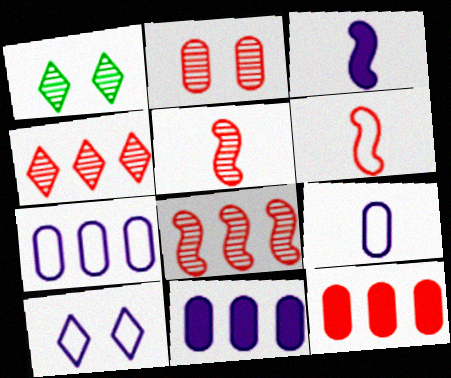[[1, 6, 11], 
[2, 4, 5]]